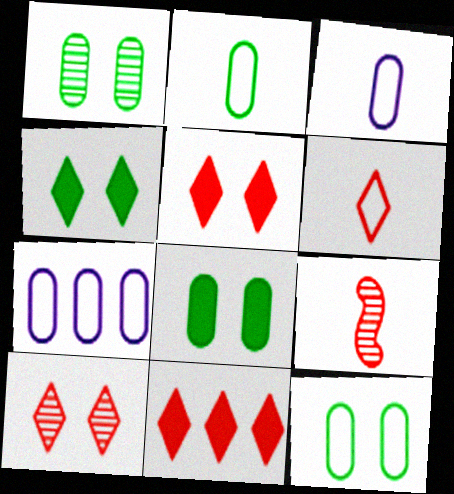[[1, 8, 12], 
[4, 7, 9], 
[6, 10, 11]]